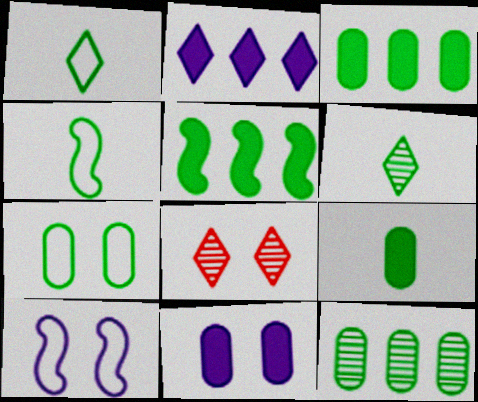[[1, 2, 8], 
[4, 6, 9], 
[5, 6, 7], 
[7, 9, 12]]